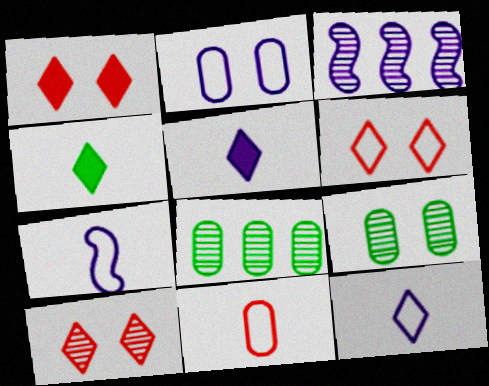[[1, 6, 10], 
[1, 7, 8], 
[2, 3, 5]]